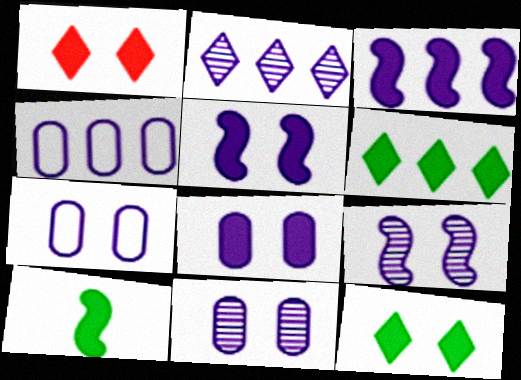[[2, 3, 4], 
[7, 8, 11]]